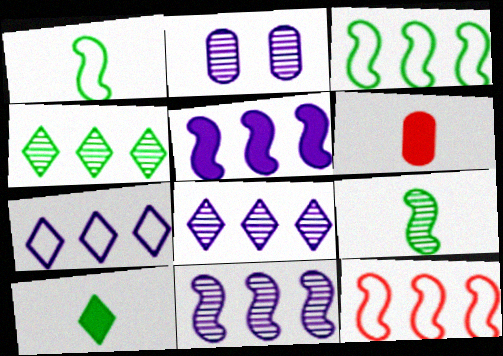[[2, 10, 12]]